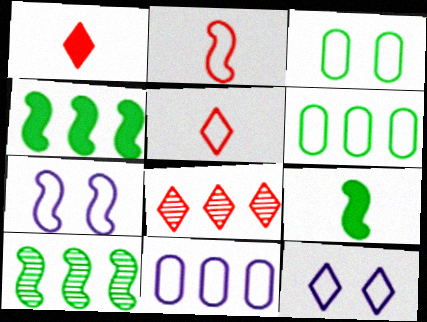[[2, 6, 12], 
[4, 8, 11], 
[5, 6, 7]]